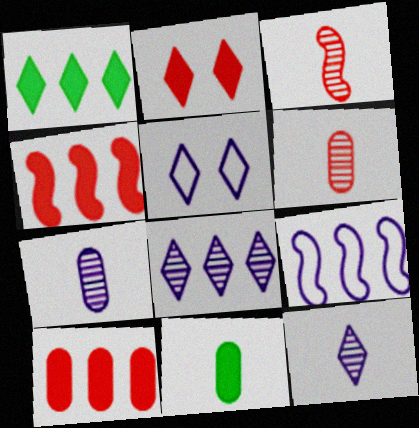[]